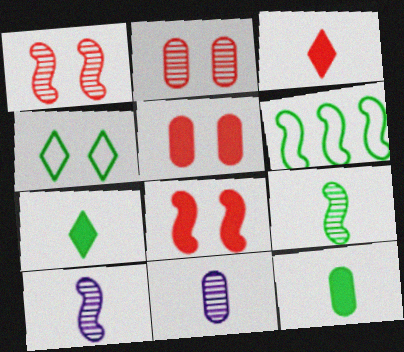[[6, 8, 10]]